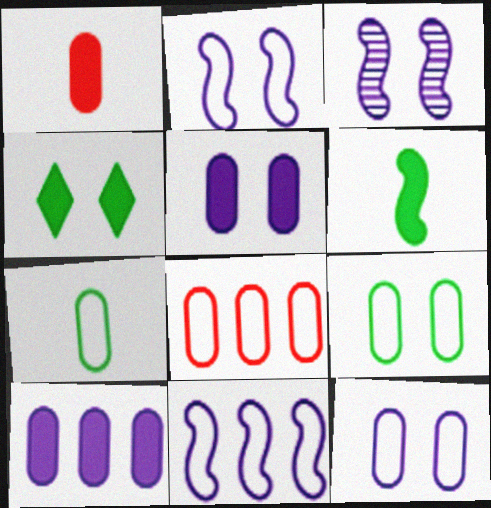[[7, 8, 12]]